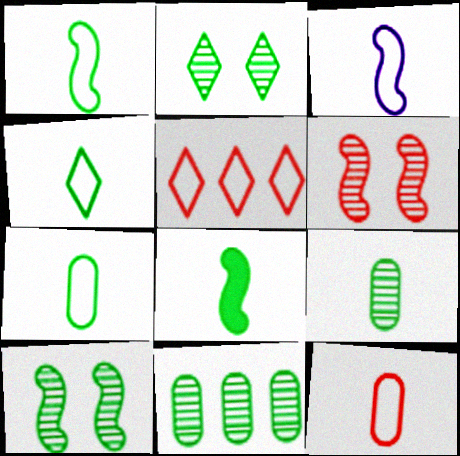[[1, 4, 7], 
[3, 4, 12], 
[4, 8, 9]]